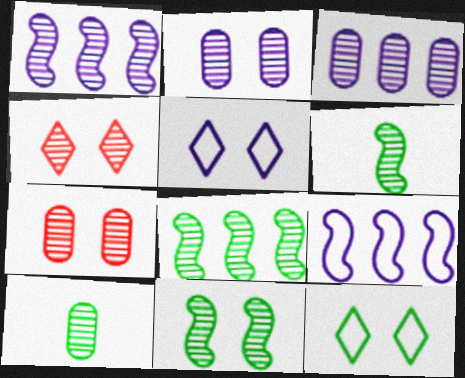[[1, 4, 10], 
[2, 4, 11], 
[3, 4, 6], 
[3, 7, 10], 
[6, 8, 11]]